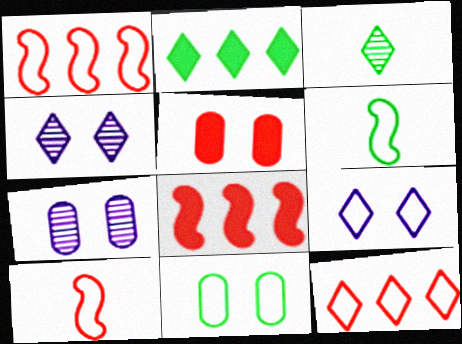[[2, 7, 10], 
[5, 7, 11]]